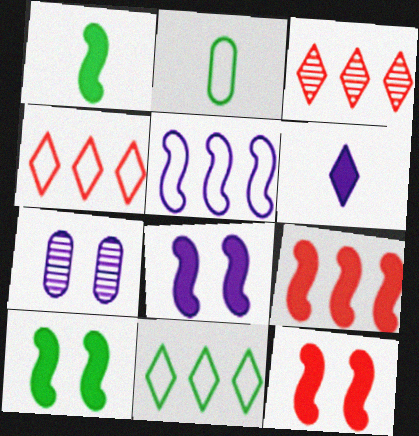[[1, 4, 7], 
[1, 8, 9], 
[2, 3, 8], 
[5, 6, 7], 
[8, 10, 12]]